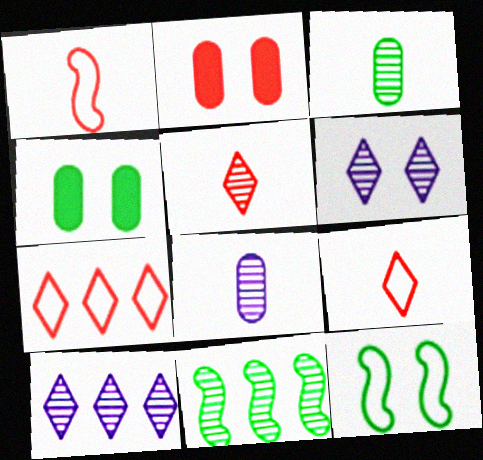[[1, 4, 10], 
[2, 6, 12]]